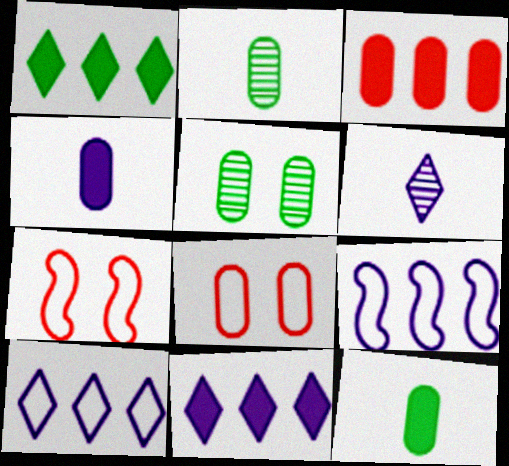[[2, 7, 11]]